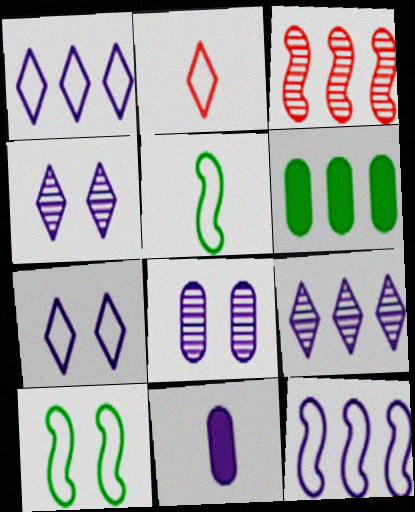[[1, 3, 6], 
[4, 11, 12]]